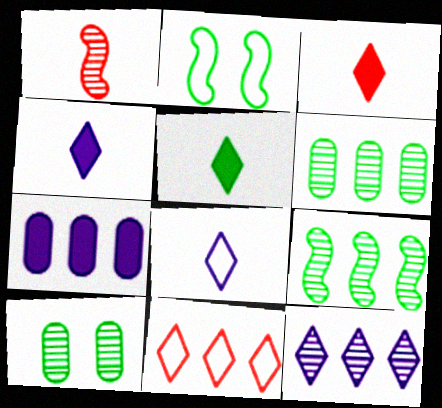[[1, 10, 12], 
[2, 5, 6], 
[3, 4, 5], 
[7, 9, 11]]